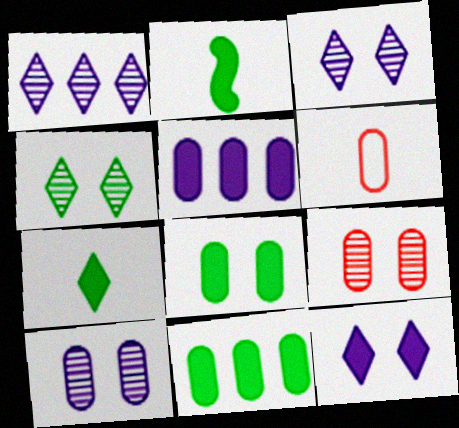[[6, 10, 11]]